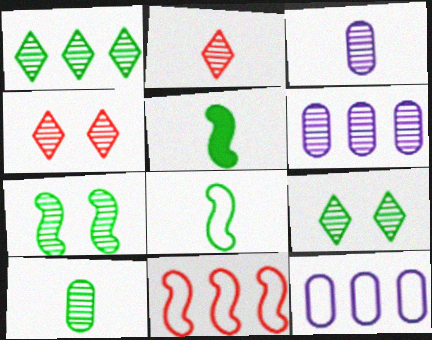[[1, 7, 10], 
[2, 6, 7], 
[4, 5, 12]]